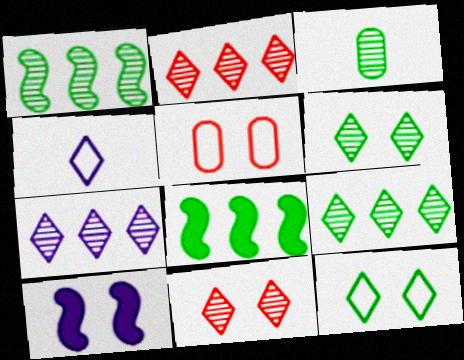[[1, 3, 6], 
[2, 7, 9], 
[3, 8, 12], 
[5, 6, 10]]